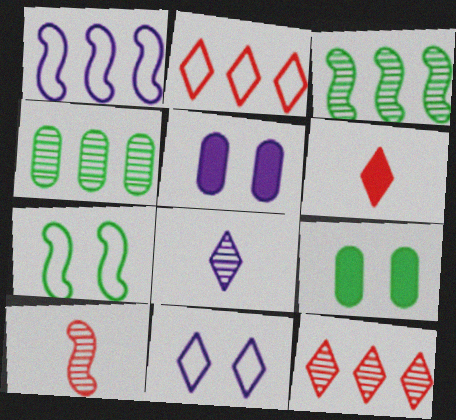[[1, 5, 8]]